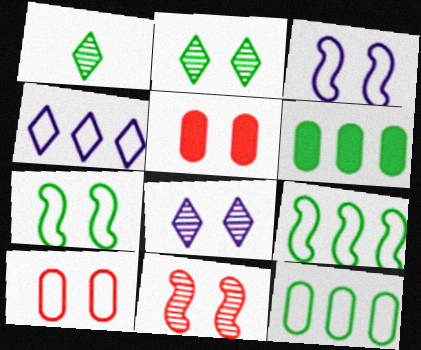[[1, 6, 7], 
[2, 3, 5], 
[5, 7, 8]]